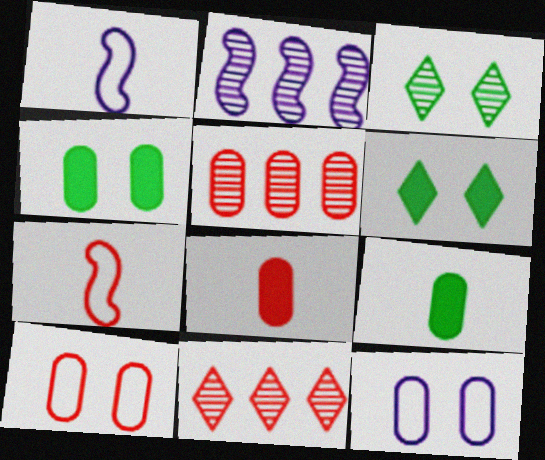[[1, 4, 11], 
[1, 5, 6], 
[5, 8, 10], 
[5, 9, 12]]